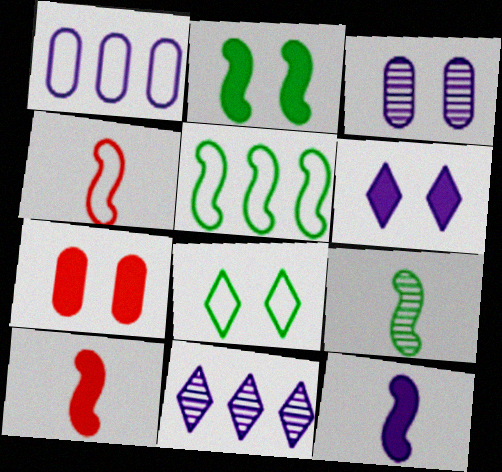[[1, 4, 8], 
[2, 5, 9], 
[2, 6, 7], 
[4, 9, 12]]